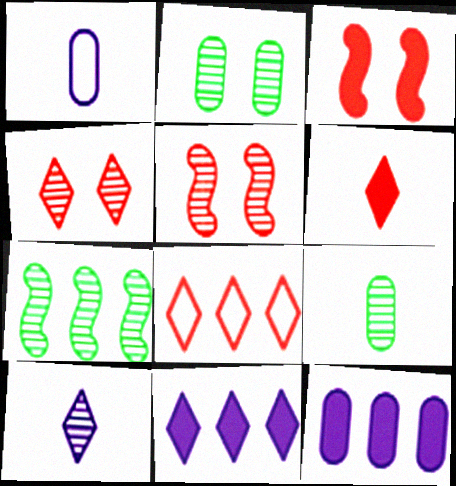[[4, 6, 8], 
[7, 8, 12]]